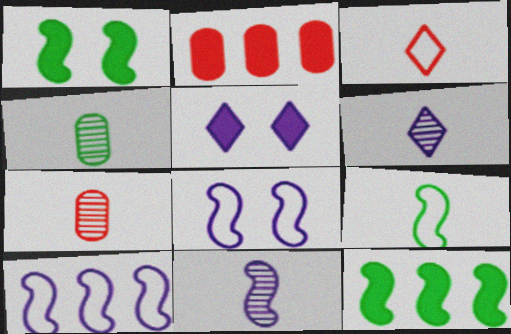[]